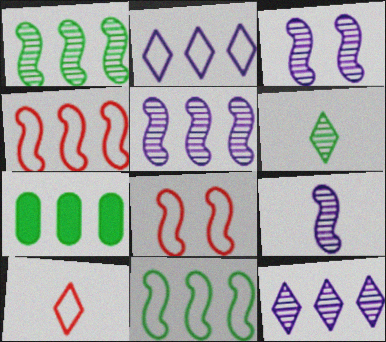[[3, 5, 9], 
[3, 7, 10], 
[4, 7, 12]]